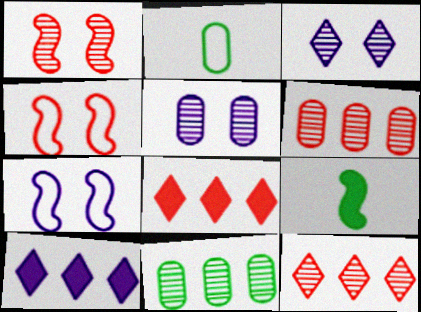[[1, 2, 10]]